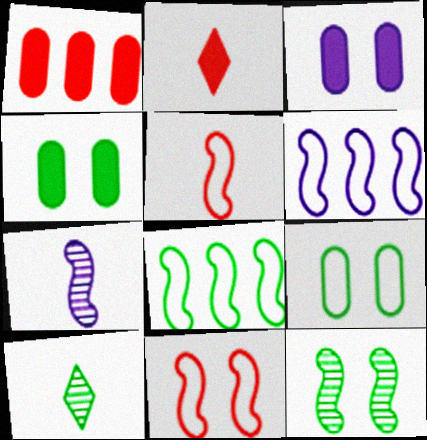[[4, 8, 10]]